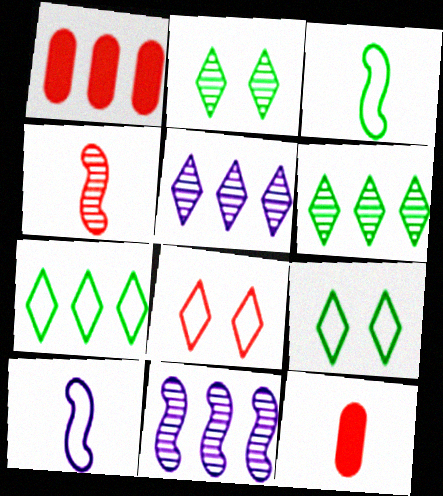[[1, 2, 10], 
[1, 4, 8], 
[1, 7, 11], 
[9, 11, 12]]